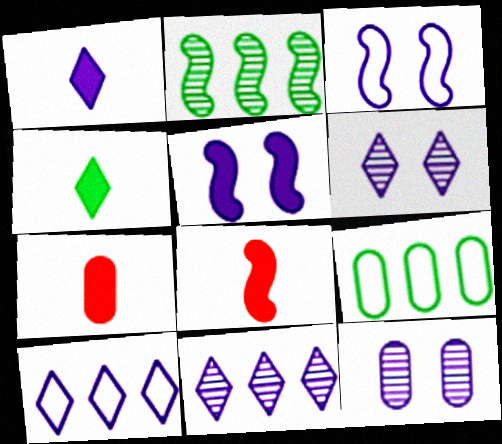[[1, 6, 10], 
[2, 3, 8], 
[6, 8, 9], 
[7, 9, 12]]